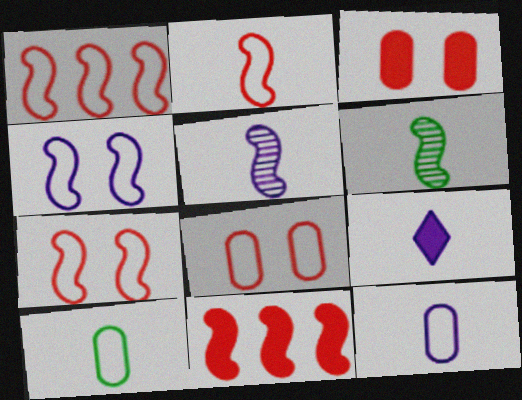[[1, 2, 7], 
[4, 6, 11], 
[5, 9, 12]]